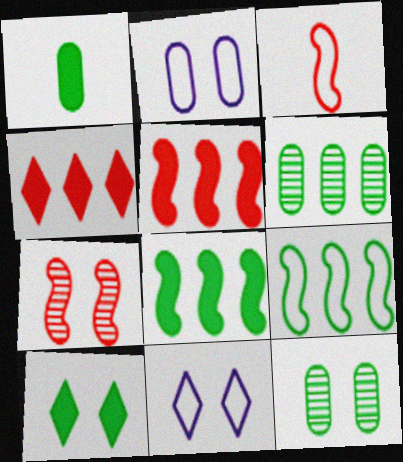[[1, 8, 10], 
[2, 7, 10], 
[3, 5, 7]]